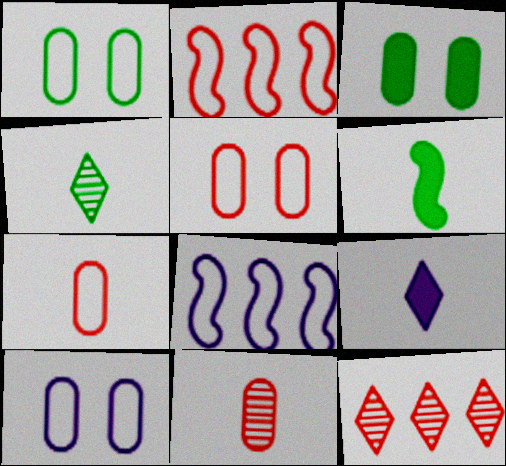[[1, 5, 10], 
[6, 10, 12]]